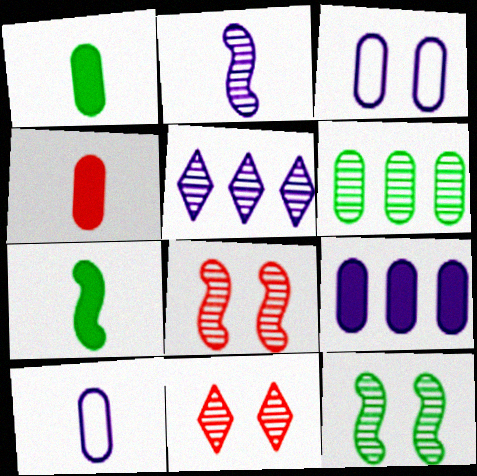[[2, 6, 11], 
[3, 4, 6]]